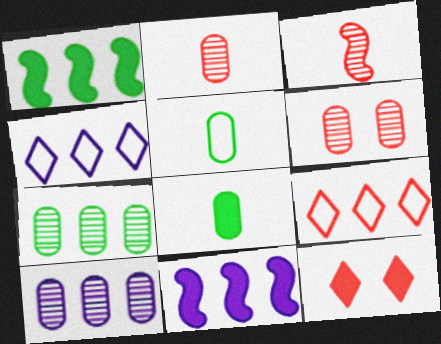[[1, 9, 10], 
[4, 10, 11], 
[7, 9, 11], 
[8, 11, 12]]